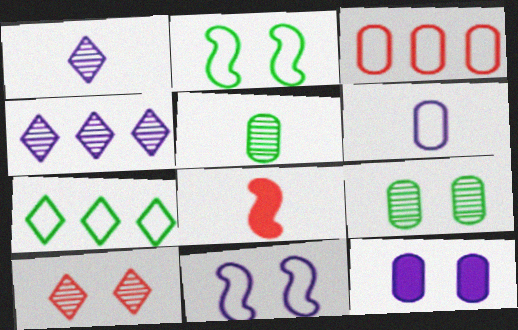[[2, 10, 12], 
[3, 5, 12], 
[3, 8, 10]]